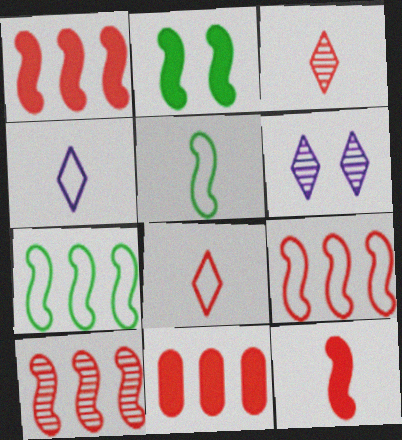[[1, 9, 10], 
[5, 6, 11]]